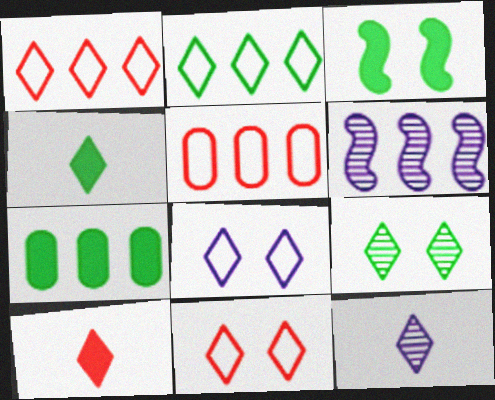[[1, 6, 7], 
[2, 4, 9], 
[3, 4, 7], 
[3, 5, 12]]